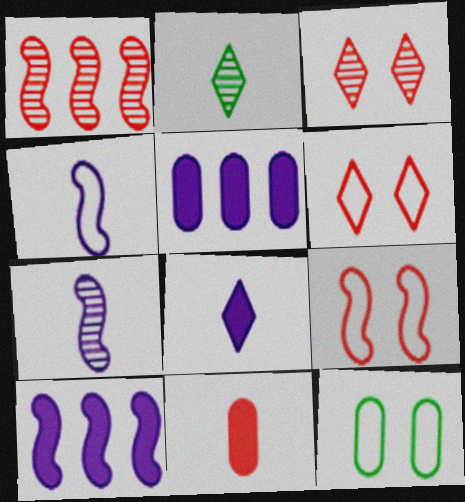[[1, 6, 11], 
[1, 8, 12], 
[2, 4, 11], 
[2, 5, 9]]